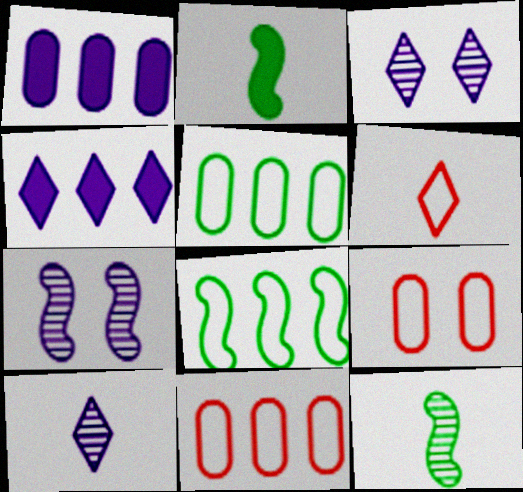[[2, 3, 11], 
[4, 9, 12]]